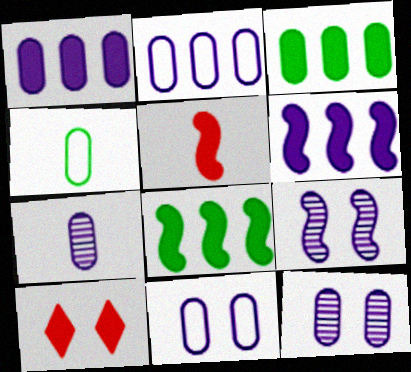[[1, 7, 11]]